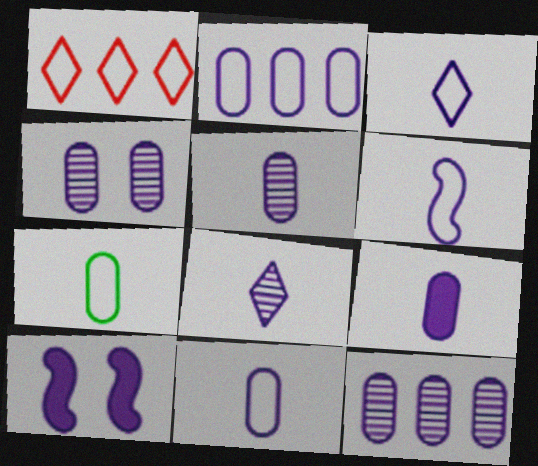[[2, 4, 9], 
[2, 8, 10], 
[3, 6, 11], 
[3, 10, 12], 
[4, 5, 12], 
[5, 9, 11], 
[6, 8, 9]]